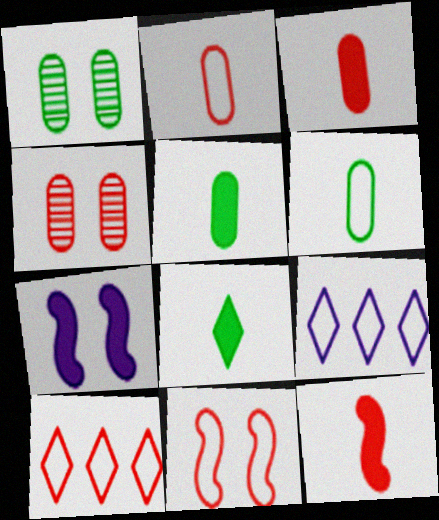[[1, 9, 12], 
[2, 10, 11], 
[4, 10, 12], 
[6, 9, 11]]